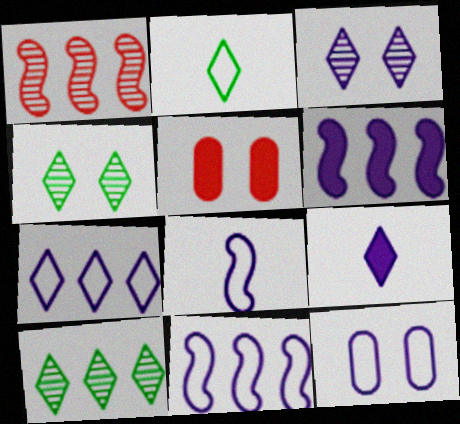[[3, 7, 9], 
[5, 8, 10], 
[7, 8, 12]]